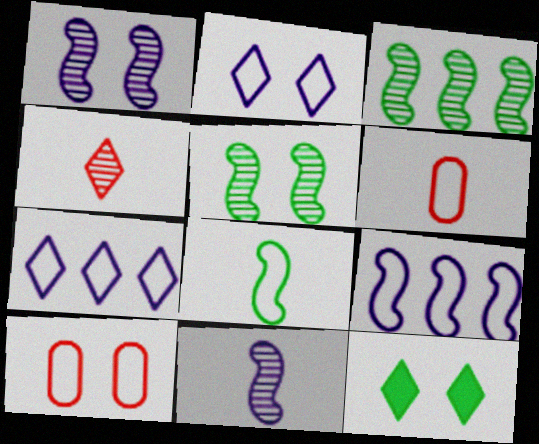[[1, 10, 12], 
[4, 7, 12], 
[7, 8, 10]]